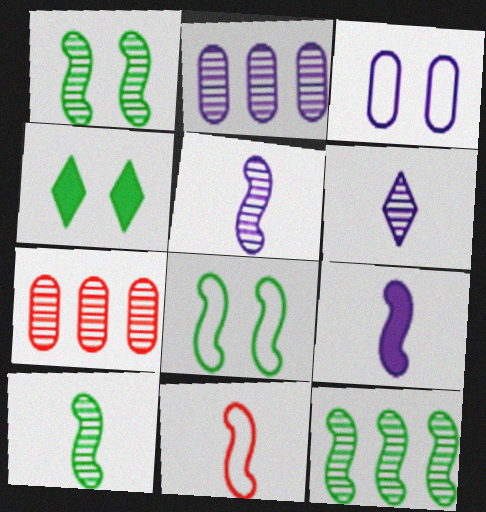[[1, 6, 7], 
[1, 10, 12], 
[2, 4, 11], 
[9, 10, 11]]